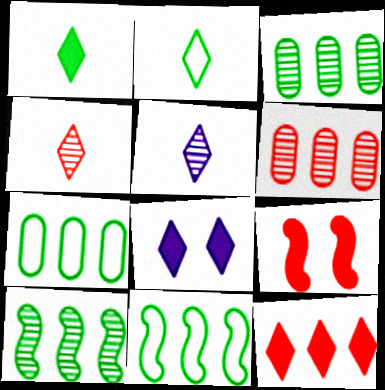[[1, 8, 12], 
[5, 7, 9]]